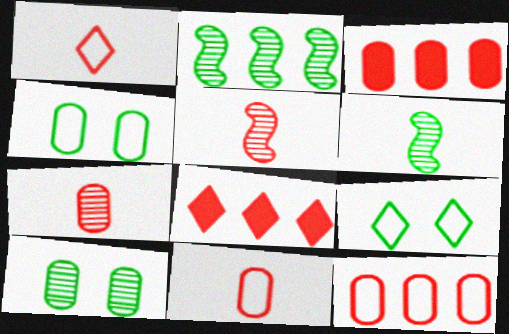[]